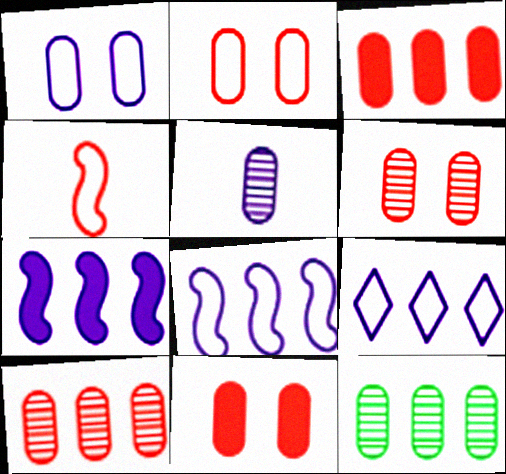[[2, 6, 11], 
[5, 6, 12]]